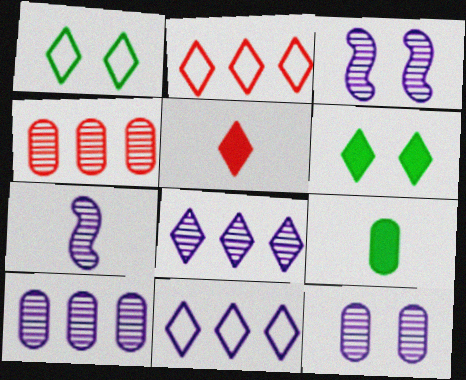[[1, 5, 8], 
[2, 3, 9], 
[7, 8, 12]]